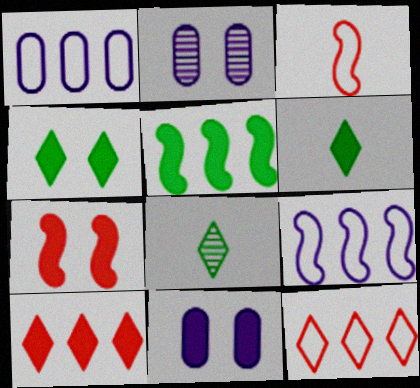[[1, 7, 8], 
[4, 7, 11]]